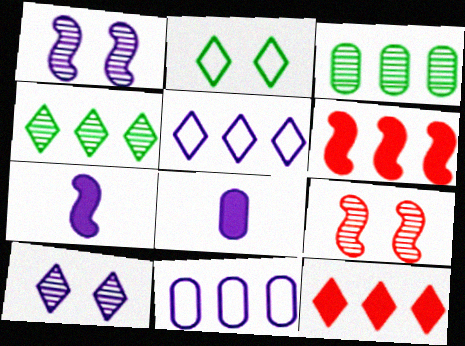[[1, 5, 8], 
[3, 5, 6], 
[4, 5, 12], 
[4, 6, 11], 
[7, 10, 11]]